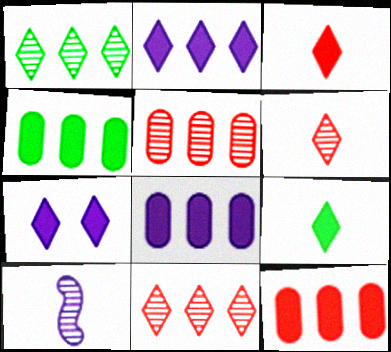[[4, 8, 12]]